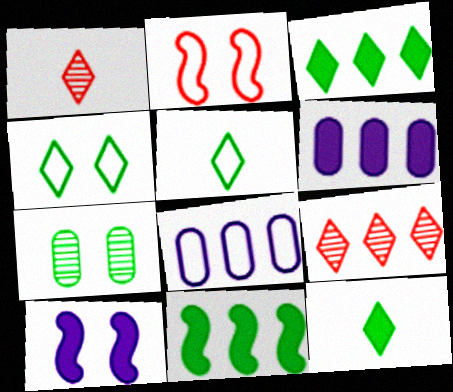[[2, 5, 8], 
[5, 7, 11], 
[8, 9, 11]]